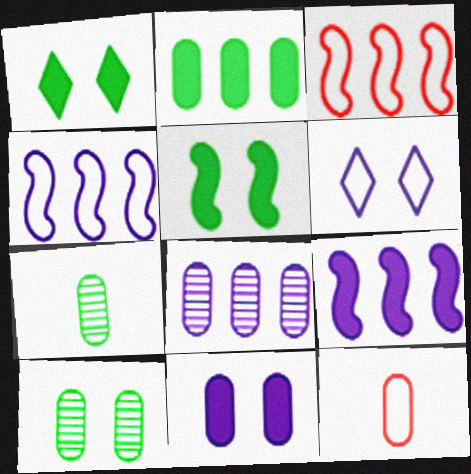[]